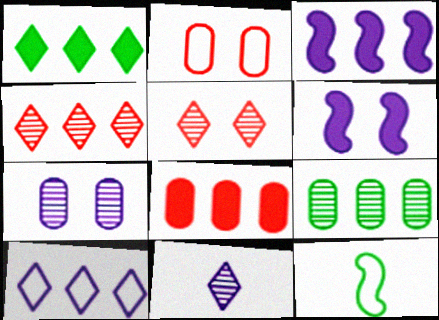[[1, 3, 8], 
[1, 4, 10], 
[2, 10, 12]]